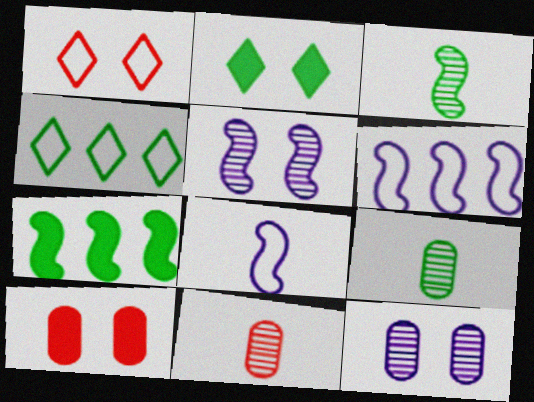[[2, 6, 11]]